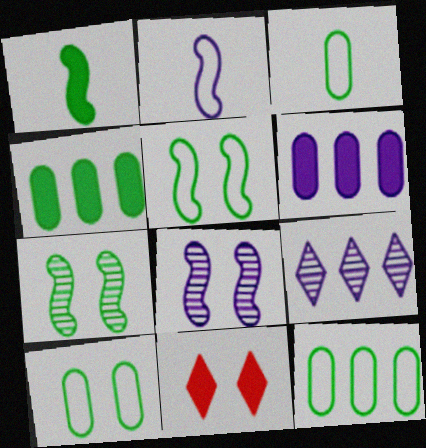[[1, 6, 11], 
[3, 10, 12], 
[8, 10, 11]]